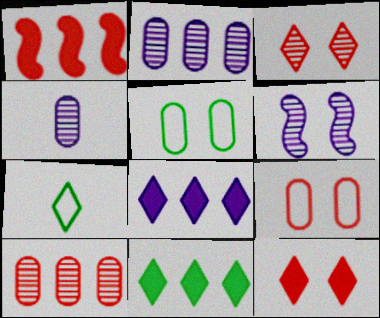[[3, 7, 8], 
[5, 6, 12]]